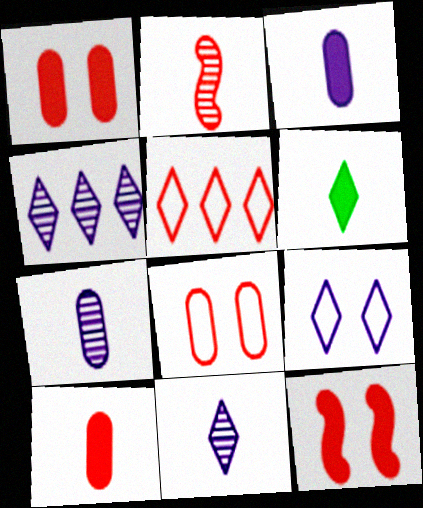[[1, 2, 5]]